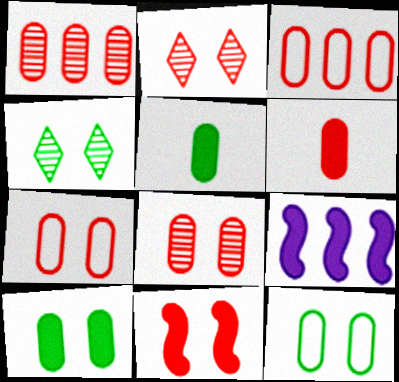[[1, 6, 7], 
[2, 7, 11], 
[3, 6, 8]]